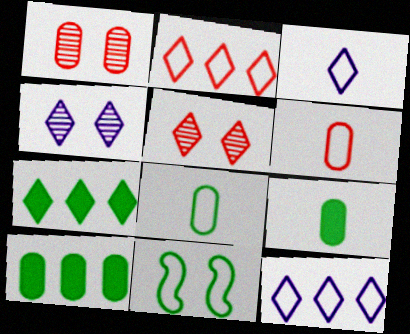[[3, 5, 7], 
[6, 11, 12]]